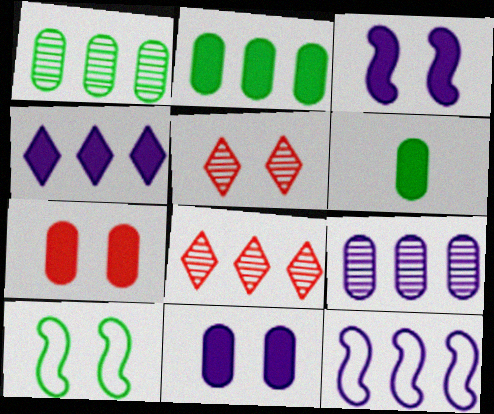[[2, 8, 12], 
[4, 9, 12], 
[5, 6, 12], 
[5, 10, 11]]